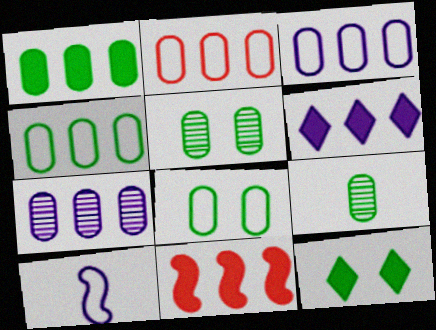[[1, 2, 7], 
[1, 6, 11], 
[1, 8, 9], 
[2, 3, 4]]